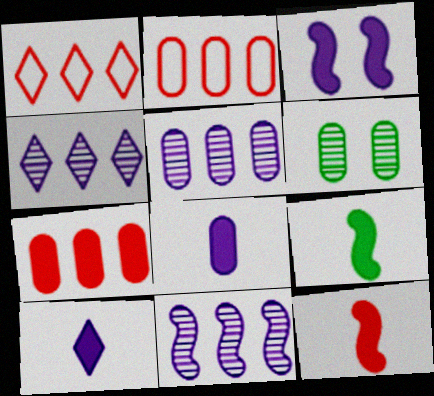[[2, 6, 8], 
[4, 5, 11]]